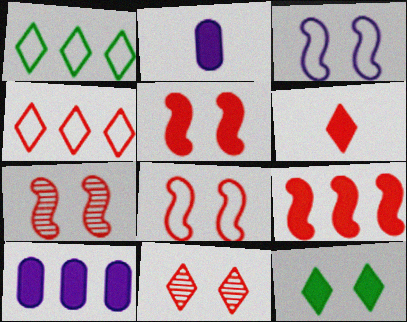[[1, 2, 7], 
[2, 9, 12], 
[4, 6, 11], 
[5, 7, 8]]